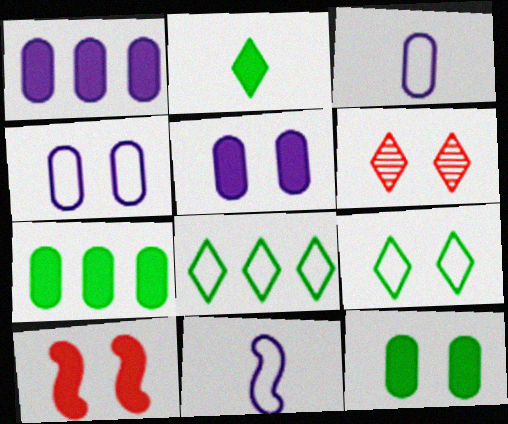[[1, 2, 10], 
[6, 7, 11]]